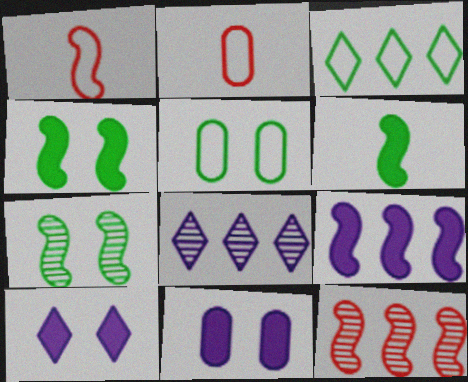[[1, 7, 9], 
[2, 4, 8]]